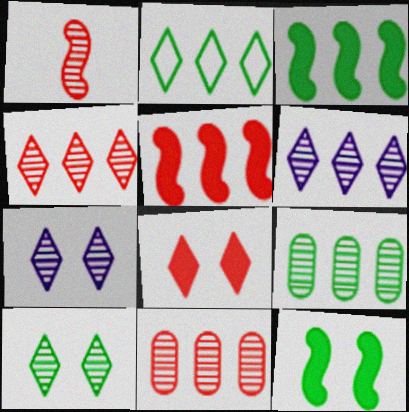[[1, 7, 9], 
[2, 3, 9]]